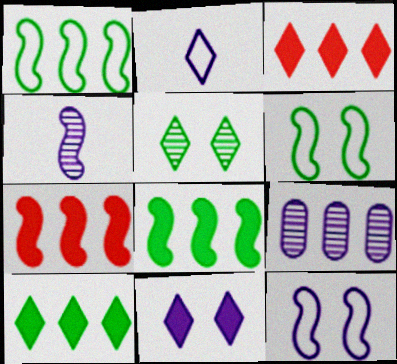[[1, 3, 9], 
[2, 3, 5], 
[4, 6, 7]]